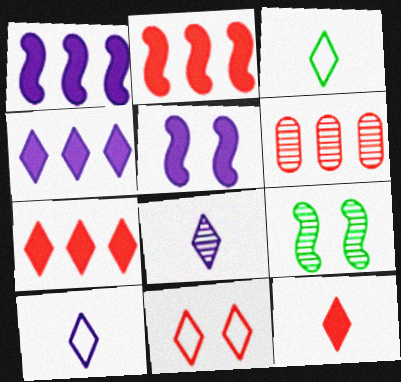[[3, 5, 6], 
[3, 8, 12], 
[6, 8, 9]]